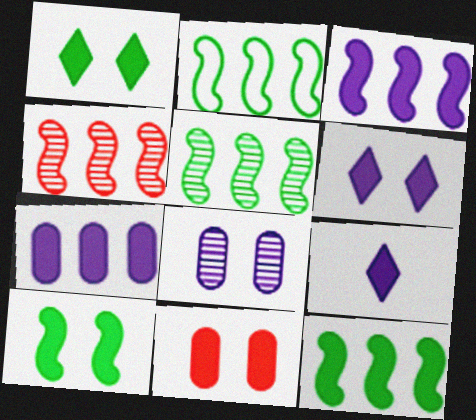[[2, 3, 4], 
[2, 5, 12], 
[6, 10, 11], 
[9, 11, 12]]